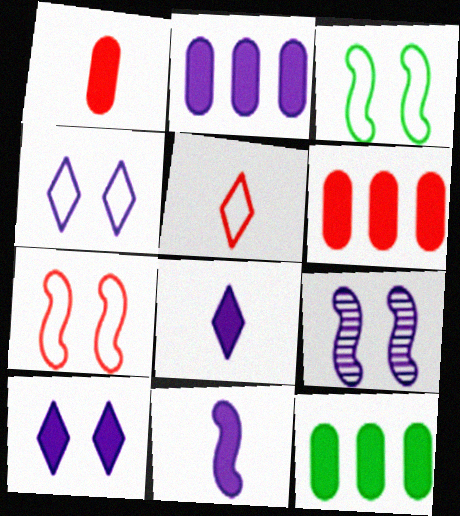[[2, 6, 12], 
[2, 10, 11], 
[5, 9, 12]]